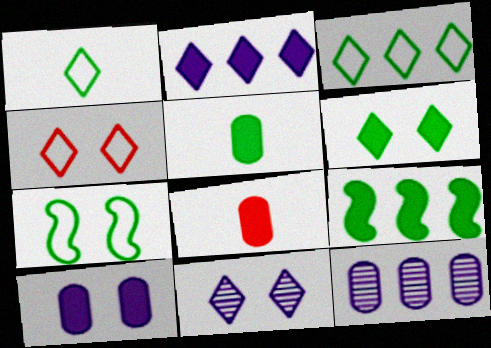[[4, 6, 11], 
[5, 6, 9]]